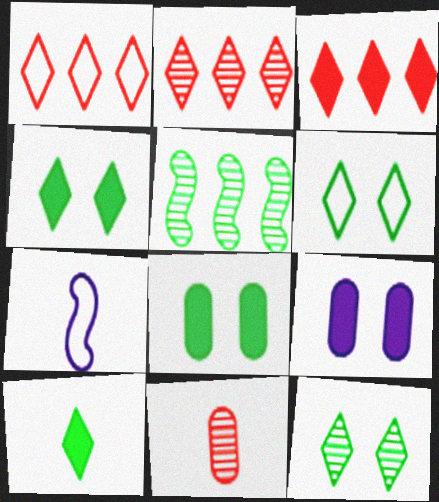[[1, 2, 3], 
[2, 7, 8], 
[4, 6, 12], 
[7, 10, 11]]